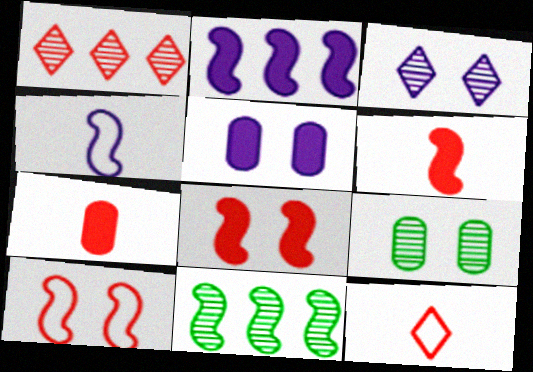[[1, 7, 10], 
[2, 9, 12], 
[4, 8, 11], 
[5, 11, 12]]